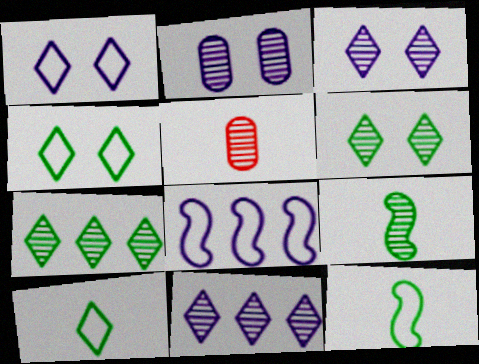[]